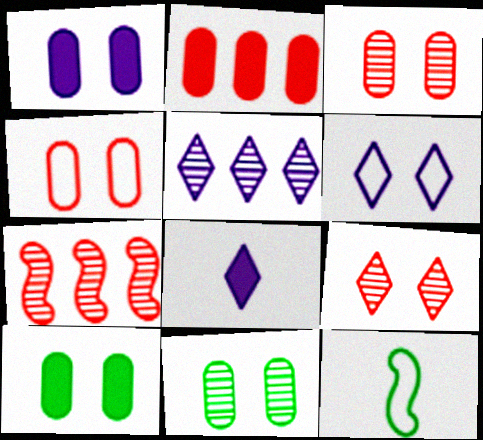[[1, 4, 11], 
[5, 6, 8]]